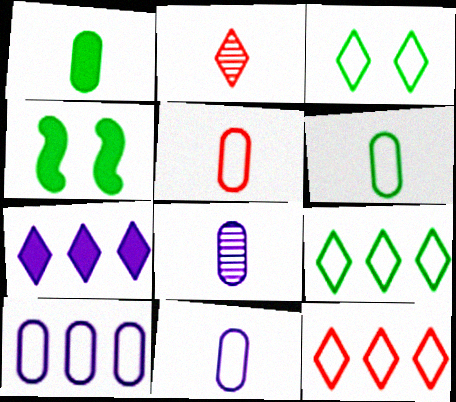[[1, 5, 8], 
[2, 3, 7], 
[2, 4, 10], 
[4, 8, 12], 
[5, 6, 11]]